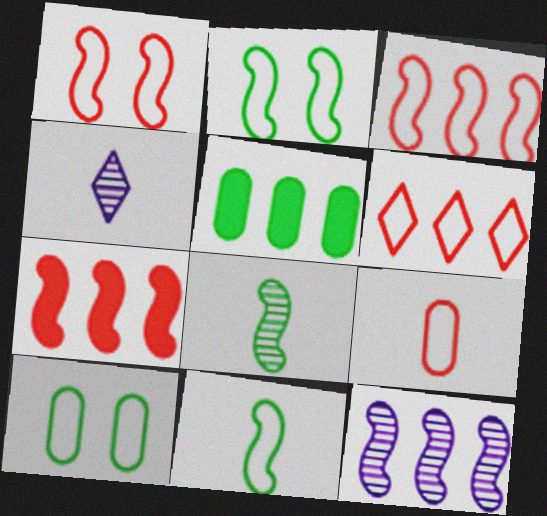[[1, 4, 5], 
[1, 6, 9], 
[4, 7, 10], 
[5, 6, 12]]